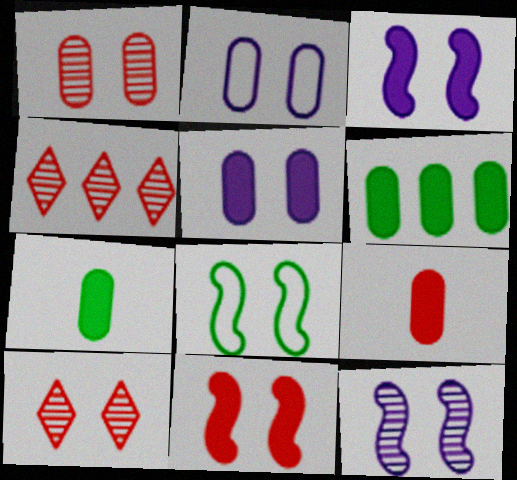[[5, 6, 9], 
[5, 8, 10], 
[8, 11, 12]]